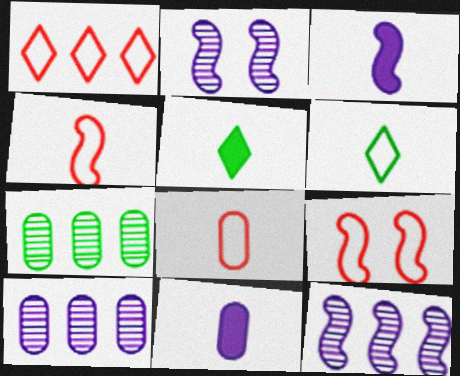[[1, 8, 9], 
[5, 9, 10]]